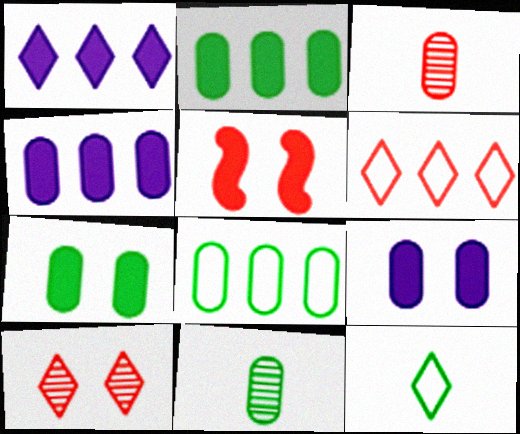[[1, 10, 12], 
[3, 5, 6], 
[3, 8, 9], 
[7, 8, 11]]